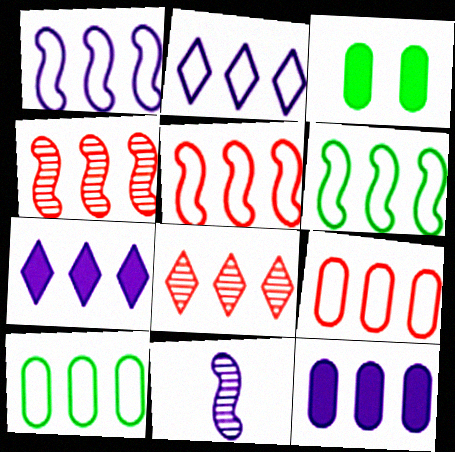[[1, 5, 6], 
[2, 5, 10], 
[2, 6, 9], 
[4, 7, 10], 
[6, 8, 12]]